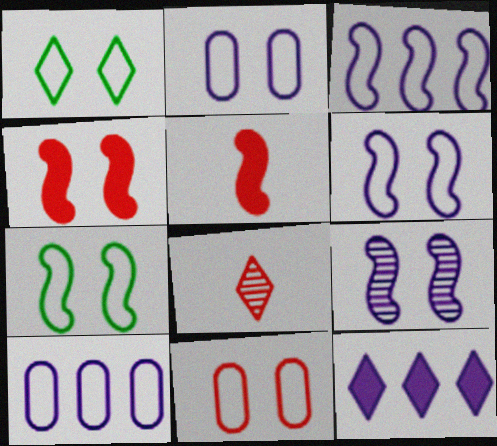[[1, 6, 11], 
[1, 8, 12], 
[4, 7, 9]]